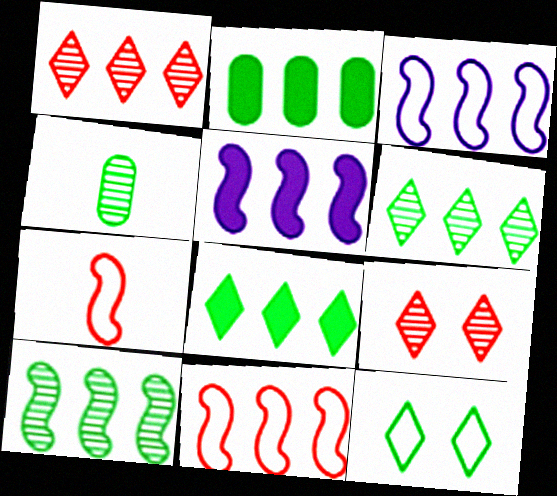[[1, 2, 3], 
[5, 10, 11]]